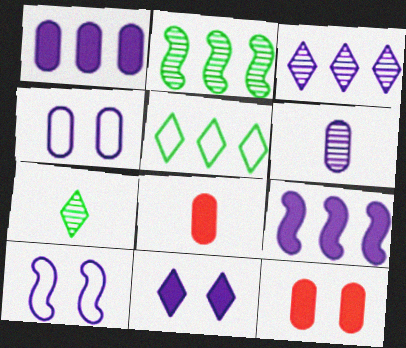[[1, 4, 6]]